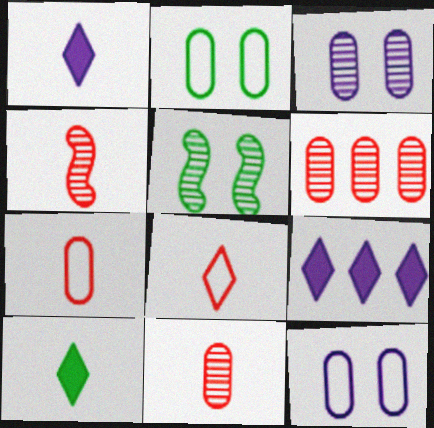[[2, 4, 9], 
[5, 7, 9]]